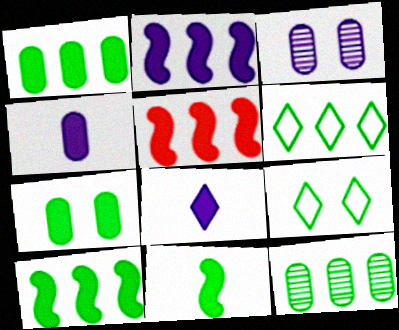[[2, 5, 10], 
[5, 7, 8], 
[6, 10, 12], 
[9, 11, 12]]